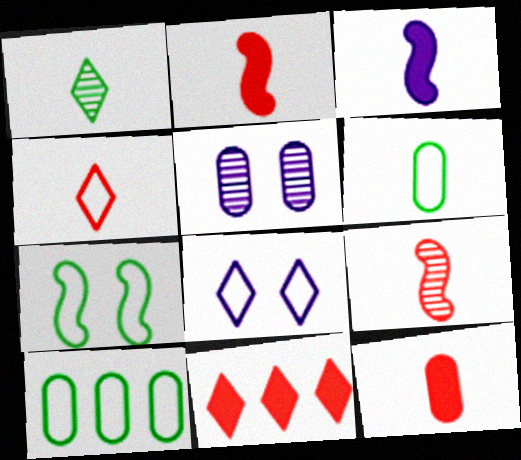[[1, 8, 11], 
[4, 9, 12], 
[5, 10, 12]]